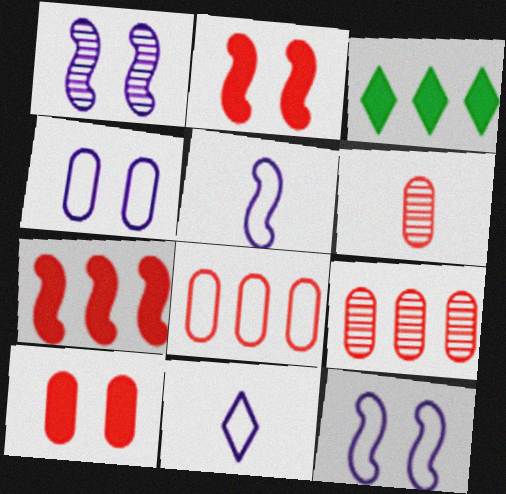[[3, 6, 12], 
[6, 8, 10]]